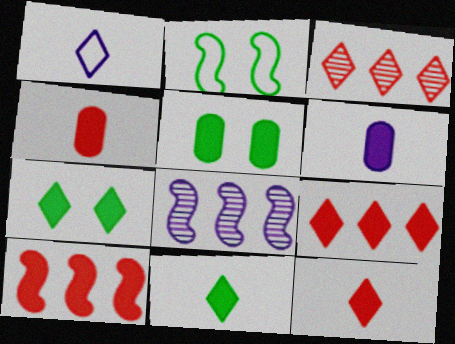[[1, 3, 7], 
[2, 3, 6], 
[6, 7, 10]]